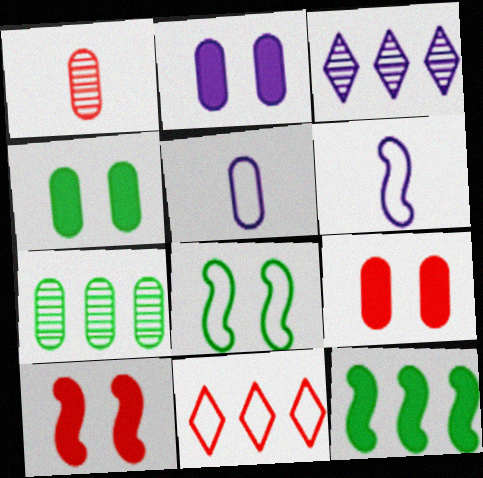[[1, 10, 11], 
[2, 3, 6], 
[2, 4, 9], 
[5, 7, 9], 
[5, 8, 11]]